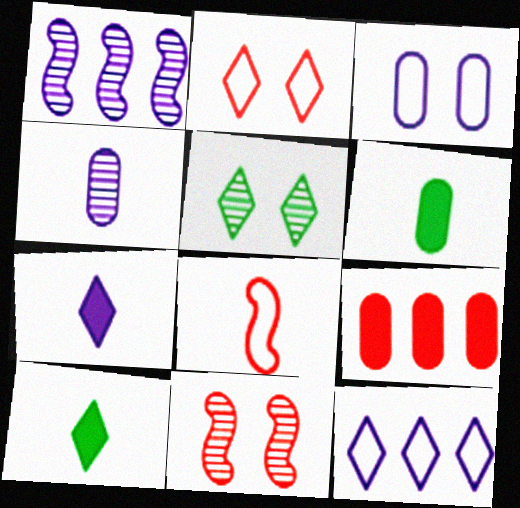[[1, 2, 6], 
[1, 3, 7], 
[4, 8, 10], 
[6, 11, 12]]